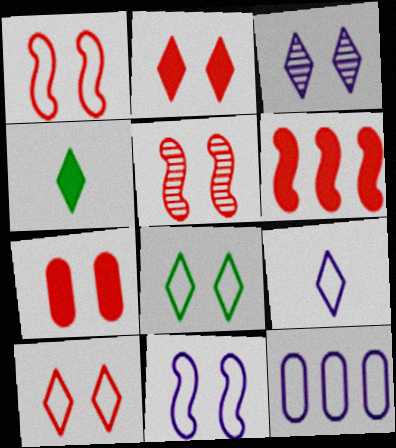[[2, 3, 8], 
[4, 5, 12], 
[5, 7, 10], 
[9, 11, 12]]